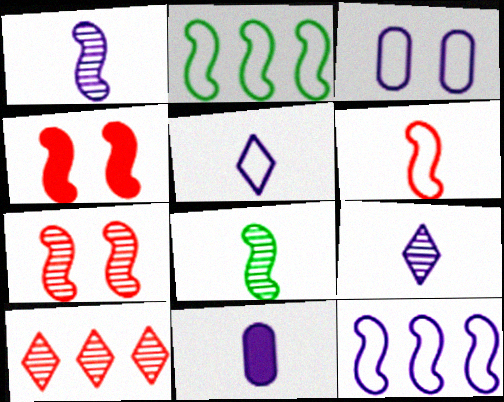[[1, 2, 4], 
[1, 5, 11], 
[3, 5, 12], 
[4, 8, 12]]